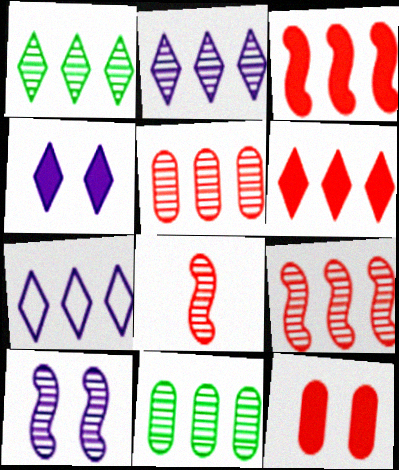[[1, 6, 7], 
[2, 9, 11], 
[3, 7, 11]]